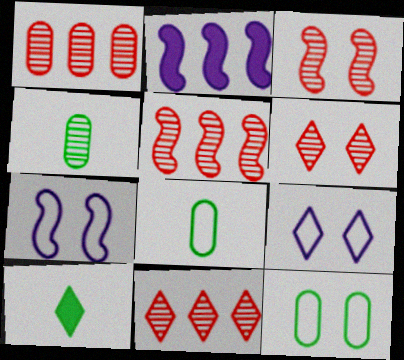[[1, 5, 11], 
[1, 7, 10], 
[2, 6, 8], 
[9, 10, 11]]